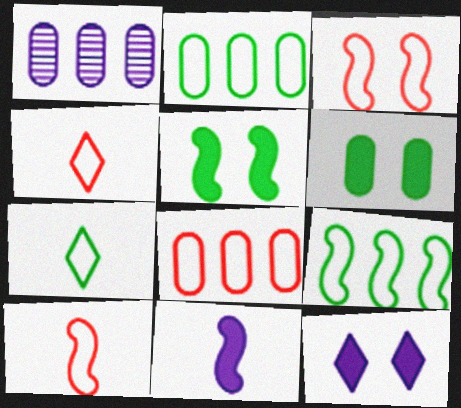[[1, 4, 5], 
[3, 4, 8]]